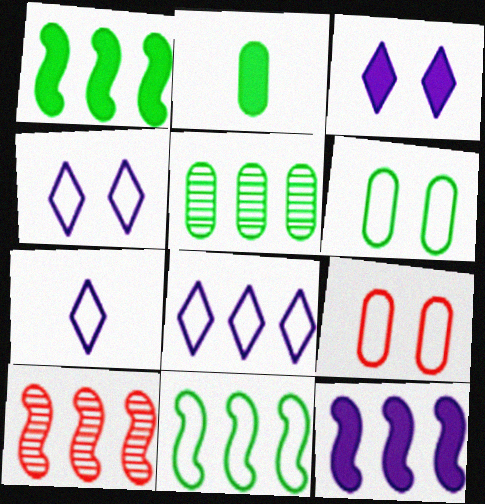[[2, 4, 10], 
[2, 5, 6], 
[4, 7, 8], 
[7, 9, 11], 
[10, 11, 12]]